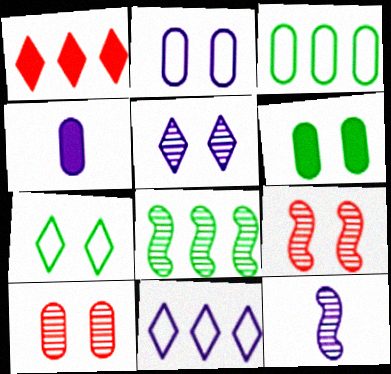[[2, 6, 10], 
[3, 4, 10], 
[8, 9, 12]]